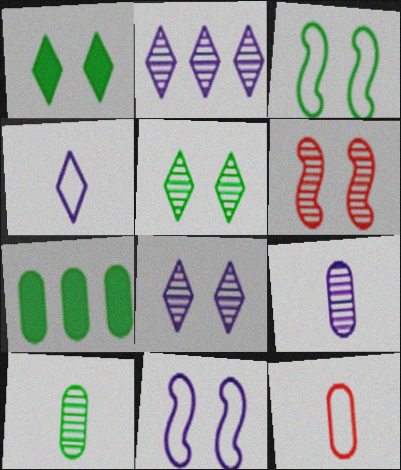[[2, 6, 10], 
[4, 6, 7]]